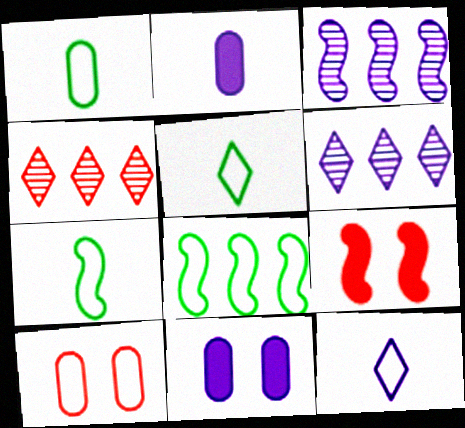[[1, 5, 7], 
[1, 6, 9], 
[3, 7, 9], 
[3, 11, 12], 
[4, 7, 11], 
[8, 10, 12]]